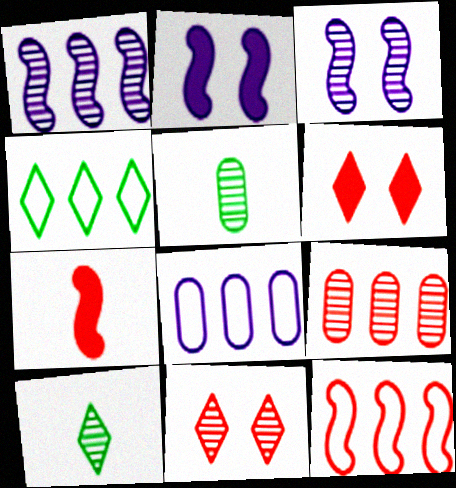[[1, 5, 11], 
[3, 9, 10], 
[4, 8, 12]]